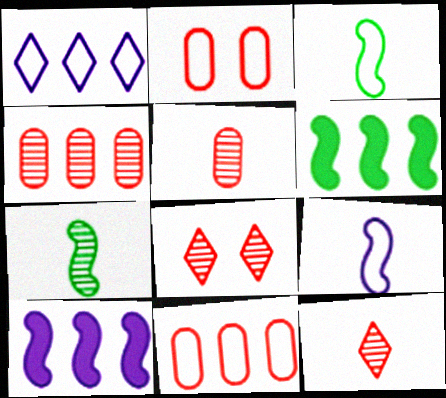[[1, 2, 3], 
[1, 4, 6]]